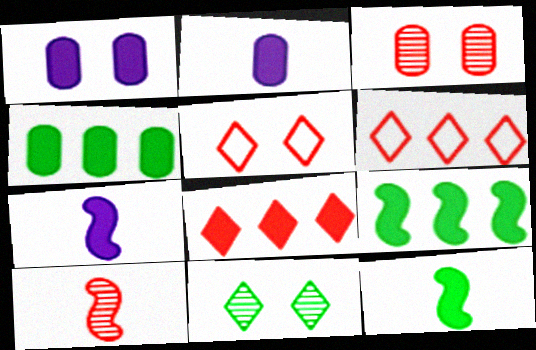[[1, 8, 12]]